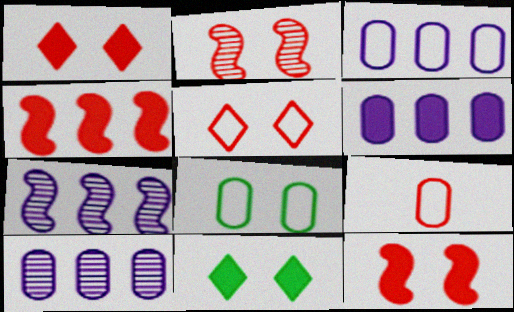[[3, 6, 10], 
[3, 8, 9], 
[7, 9, 11]]